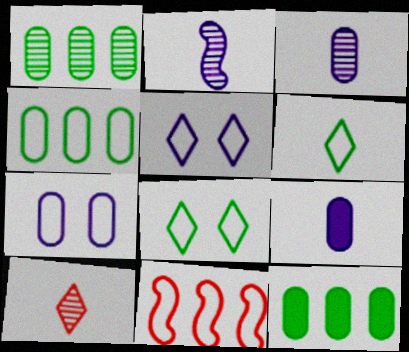[[1, 4, 12], 
[6, 7, 11]]